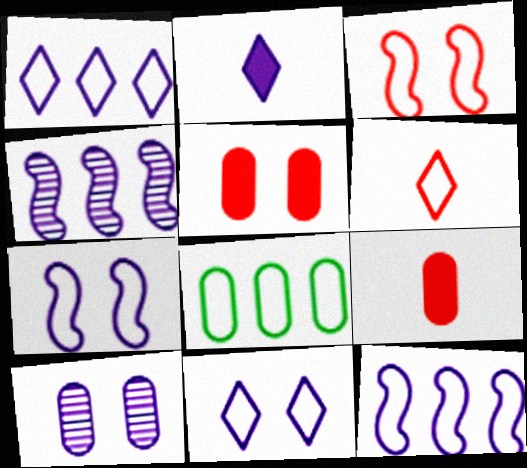[[2, 10, 12], 
[6, 7, 8], 
[8, 9, 10]]